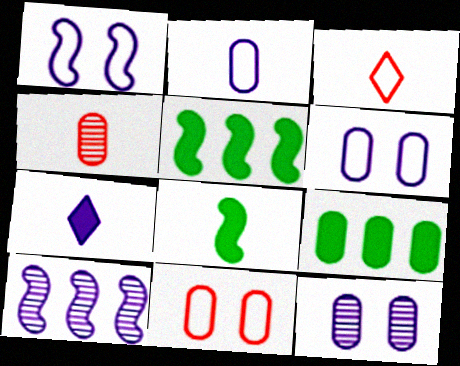[[3, 5, 12], 
[4, 6, 9], 
[6, 7, 10]]